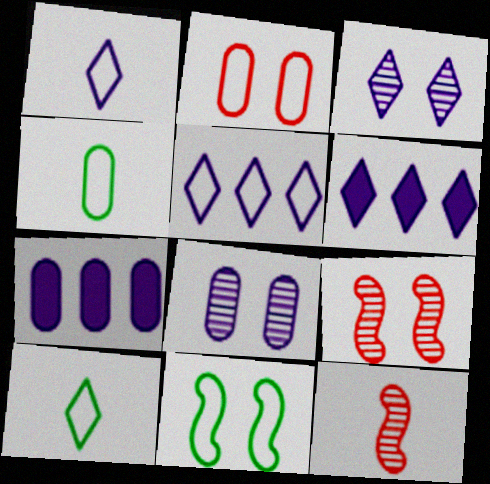[[1, 3, 6], 
[4, 6, 9], 
[7, 9, 10]]